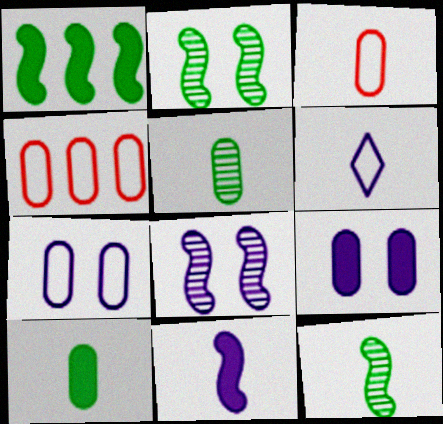[[4, 5, 9]]